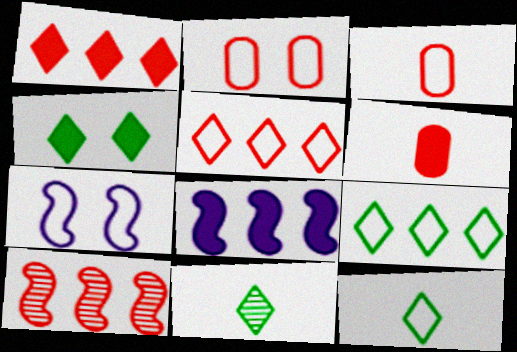[[2, 8, 11], 
[3, 7, 9], 
[4, 6, 8], 
[4, 9, 11]]